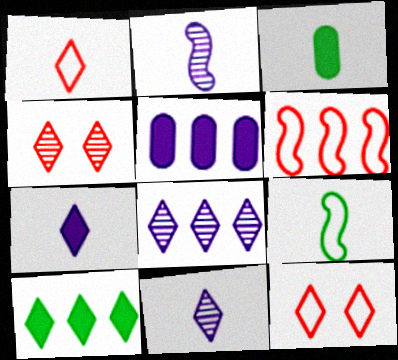[[1, 2, 3], 
[4, 5, 9], 
[10, 11, 12]]